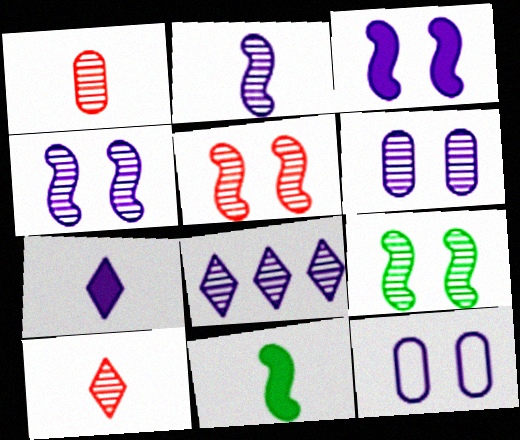[[1, 8, 9], 
[2, 6, 8], 
[4, 5, 9]]